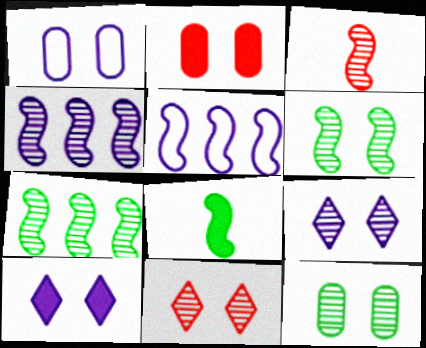[[1, 2, 12], 
[3, 4, 6]]